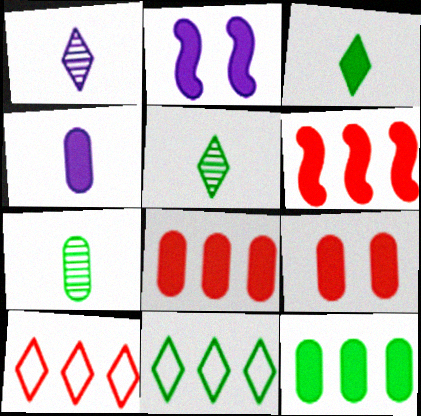[[2, 3, 8], 
[2, 7, 10], 
[4, 9, 12]]